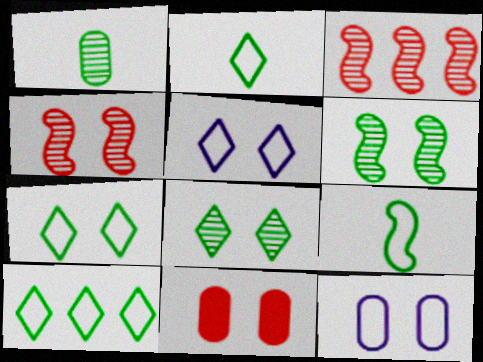[[2, 7, 10], 
[5, 6, 11]]